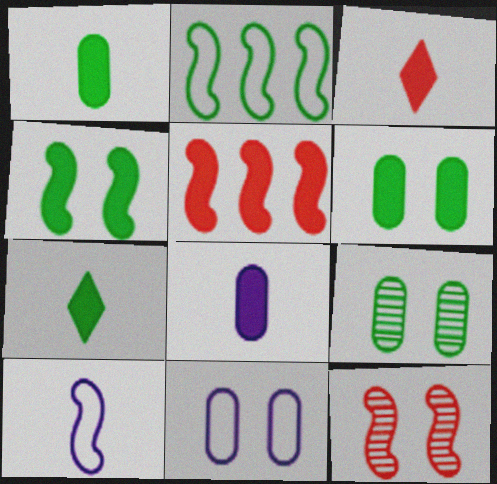[[2, 7, 9]]